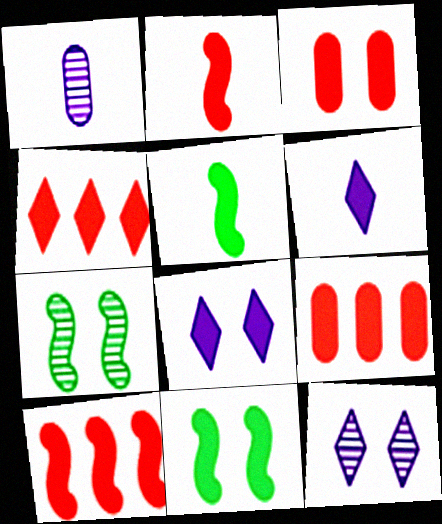[[2, 3, 4], 
[3, 8, 11], 
[4, 9, 10], 
[5, 8, 9], 
[6, 9, 11]]